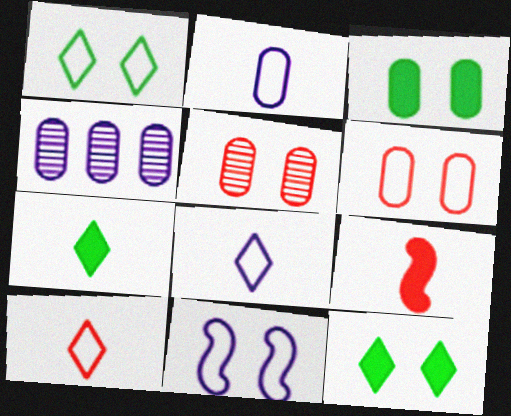[[1, 4, 9], 
[1, 6, 11], 
[5, 11, 12]]